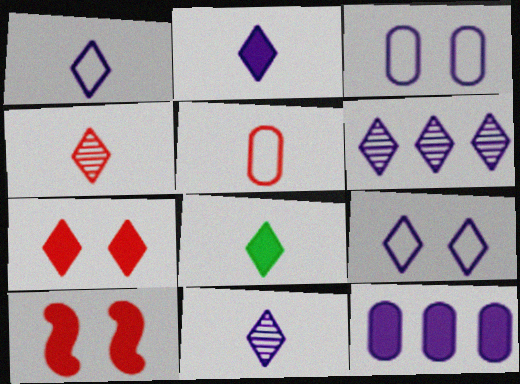[[1, 2, 11], 
[1, 4, 8], 
[2, 6, 9], 
[8, 10, 12]]